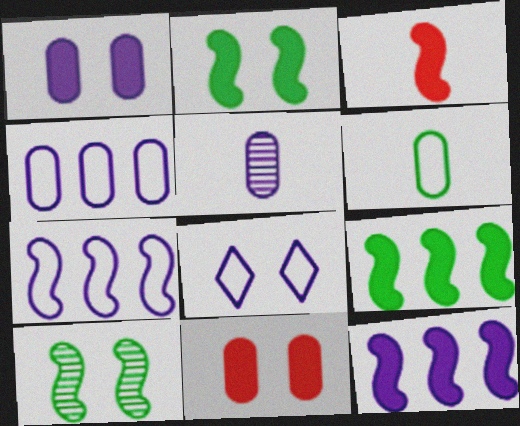[[1, 4, 5], 
[2, 3, 12], 
[3, 7, 10], 
[5, 8, 12], 
[8, 10, 11]]